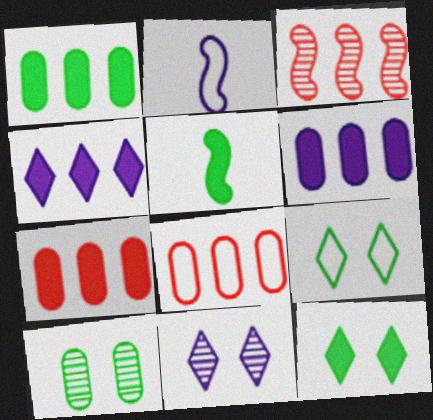[[1, 5, 12], 
[1, 6, 7], 
[2, 6, 11], 
[2, 8, 9], 
[5, 8, 11]]